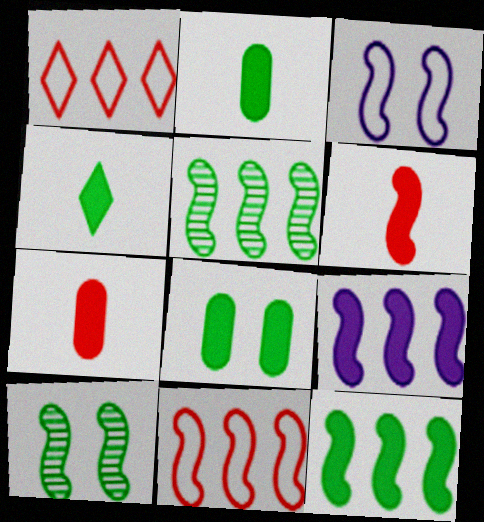[[3, 5, 6], 
[4, 8, 12], 
[5, 9, 11]]